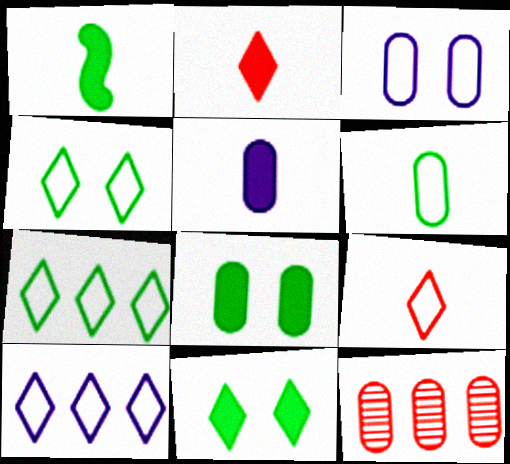[[1, 2, 5], 
[4, 9, 10]]